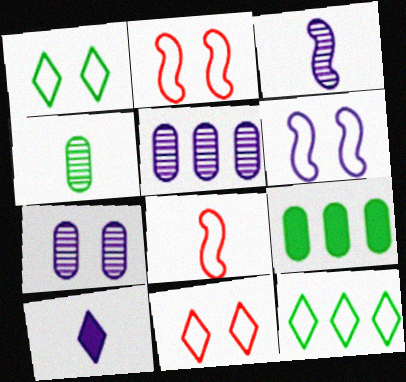[[3, 9, 11], 
[4, 8, 10], 
[5, 6, 10]]